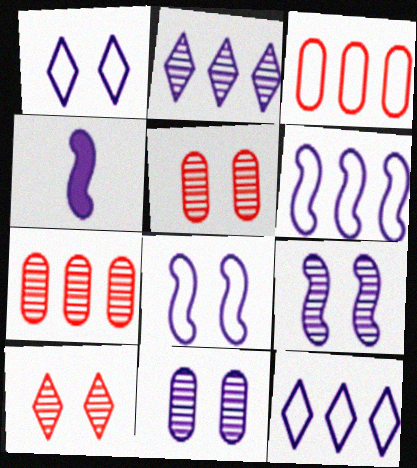[[4, 6, 9], 
[4, 11, 12]]